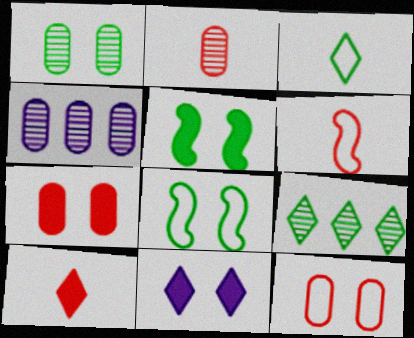[[1, 2, 4], 
[2, 6, 10], 
[4, 8, 10], 
[5, 7, 11]]